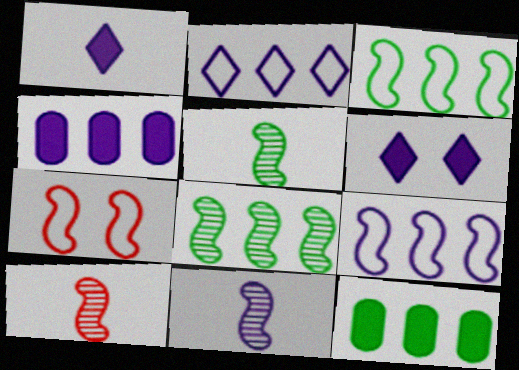[[5, 10, 11]]